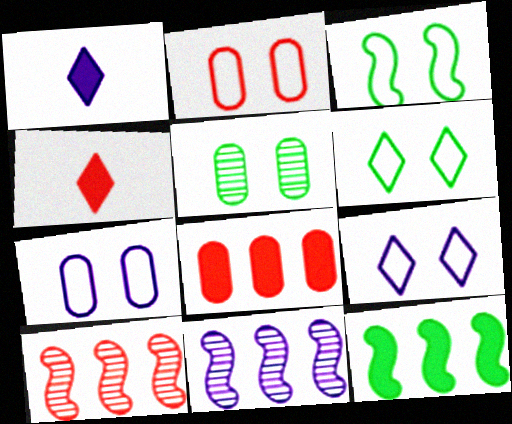[[1, 7, 11], 
[2, 3, 9], 
[2, 4, 10]]